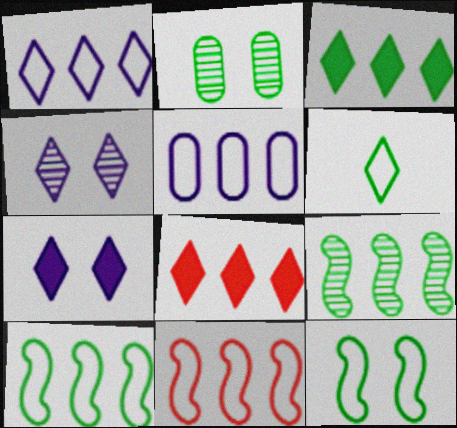[[4, 6, 8], 
[5, 8, 9]]